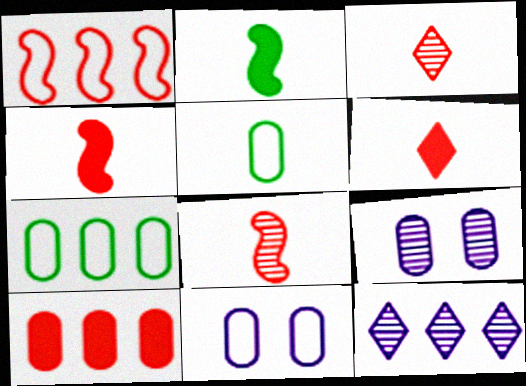[[5, 9, 10]]